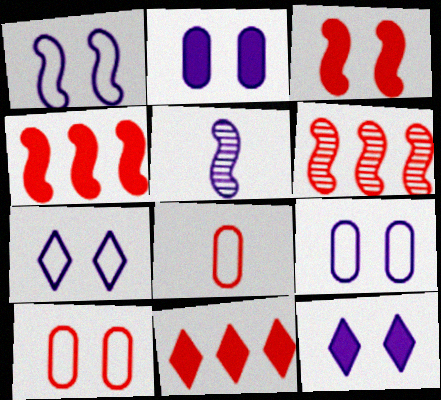[[1, 7, 9]]